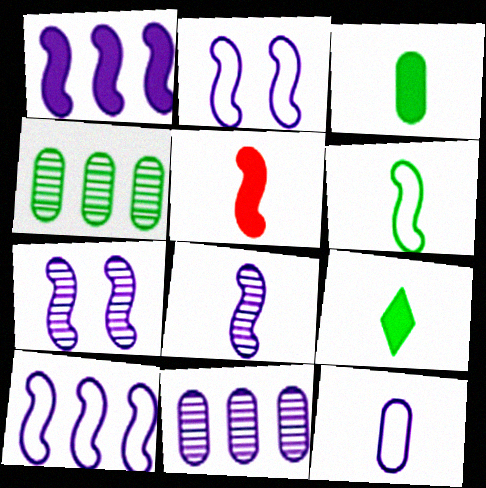[[1, 2, 8], 
[5, 6, 8]]